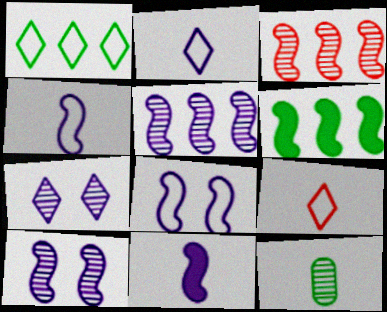[[3, 7, 12], 
[5, 8, 11], 
[9, 11, 12]]